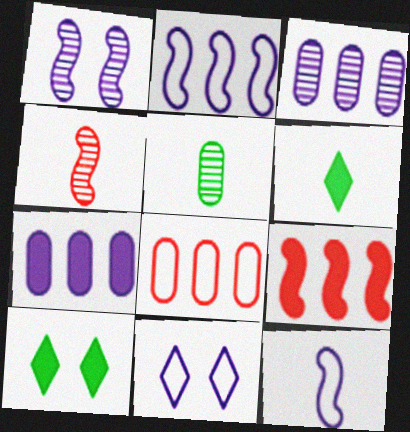[[1, 6, 8], 
[5, 9, 11]]